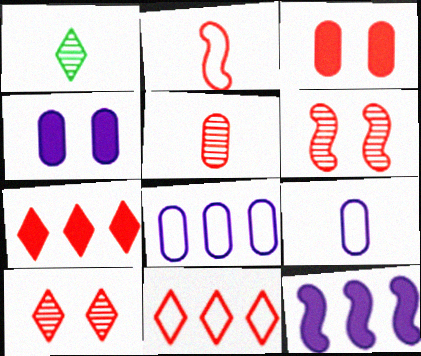[]